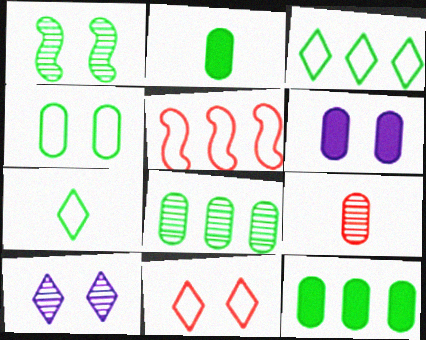[[1, 2, 3], 
[1, 6, 11], 
[1, 7, 12], 
[2, 4, 8], 
[2, 5, 10]]